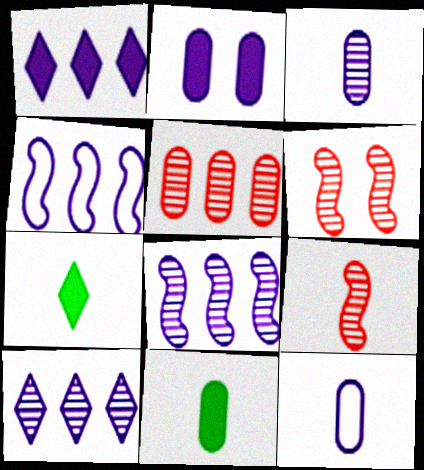[[7, 9, 12]]